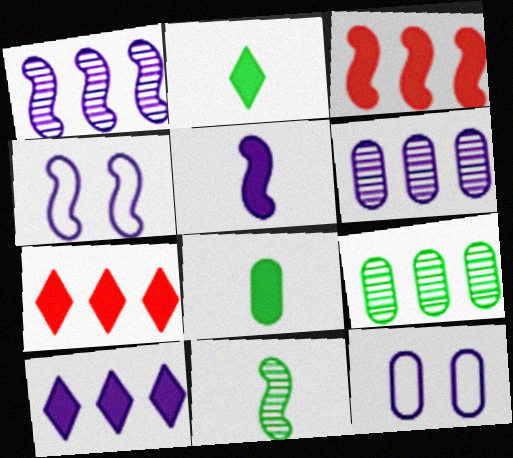[[1, 4, 5], 
[3, 4, 11], 
[7, 11, 12]]